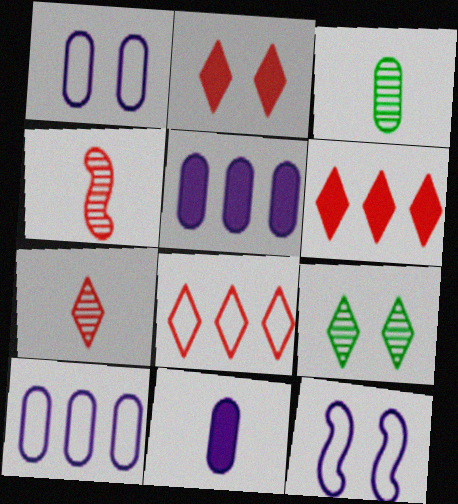[[2, 7, 8], 
[3, 6, 12]]